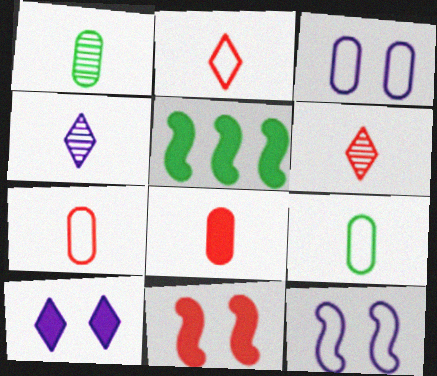[[3, 5, 6], 
[5, 8, 10]]